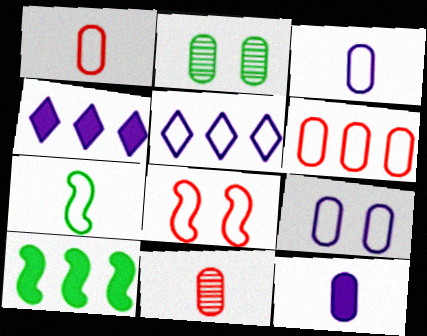[[2, 6, 12]]